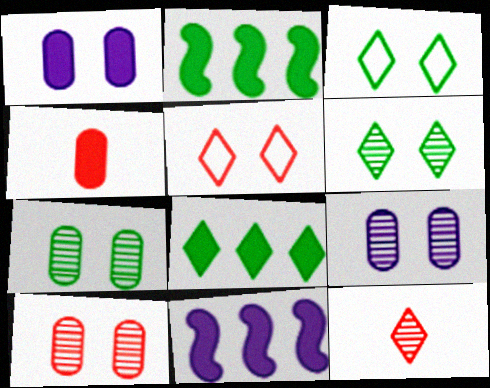[[7, 9, 10]]